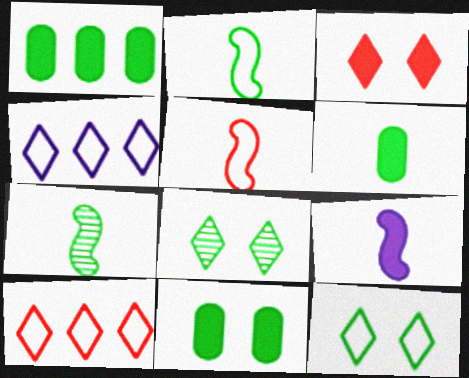[[1, 2, 8], 
[1, 3, 9], 
[1, 6, 11], 
[1, 7, 12], 
[5, 7, 9]]